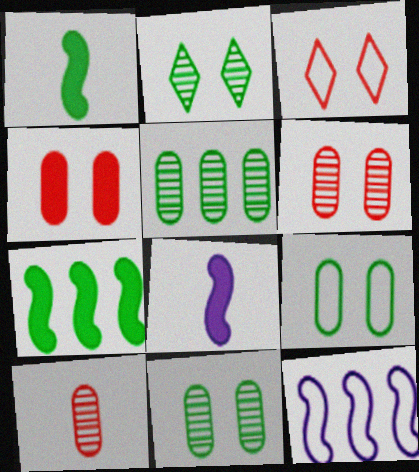[[3, 5, 8]]